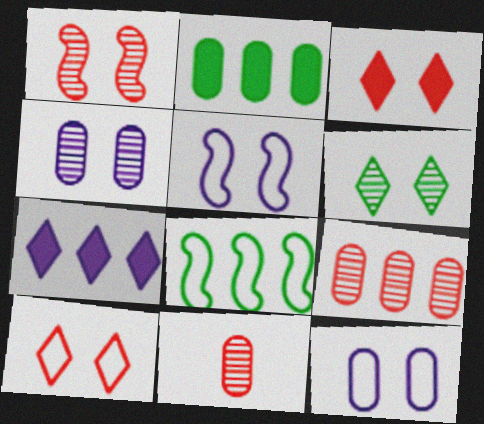[[1, 4, 6], 
[2, 11, 12], 
[7, 8, 9]]